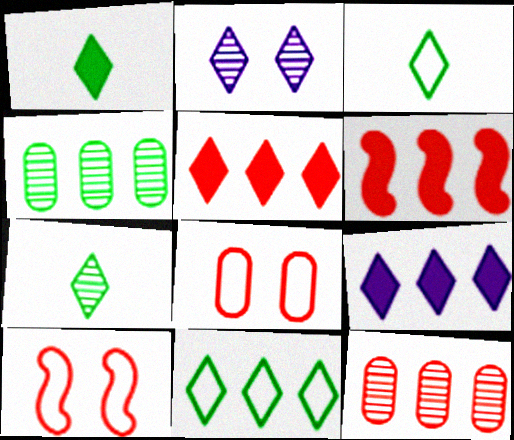[[1, 3, 7], 
[2, 3, 5]]